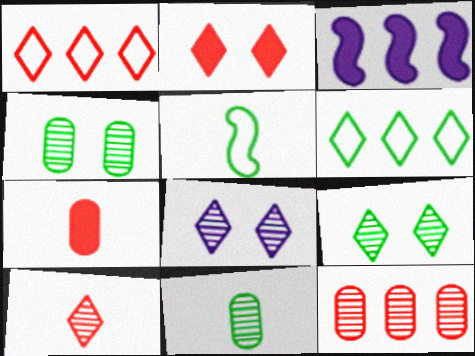[[1, 2, 10], 
[3, 6, 12]]